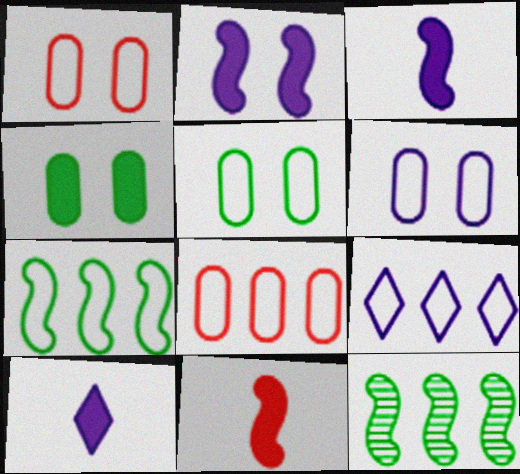[[1, 5, 6], 
[1, 10, 12], 
[7, 8, 9]]